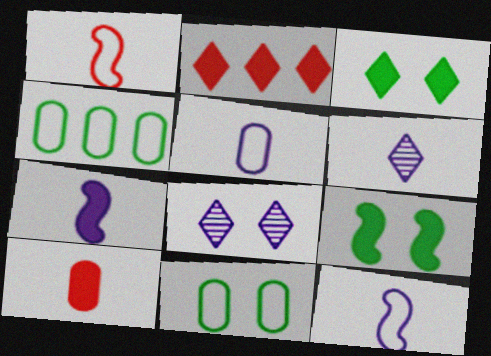[[5, 6, 7]]